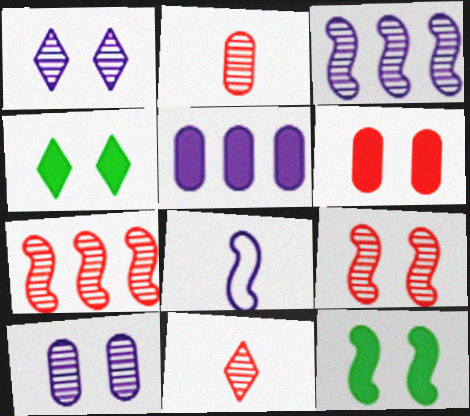[[1, 5, 8], 
[7, 8, 12]]